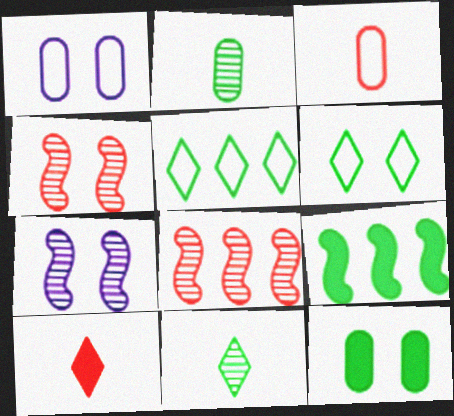[[2, 6, 9]]